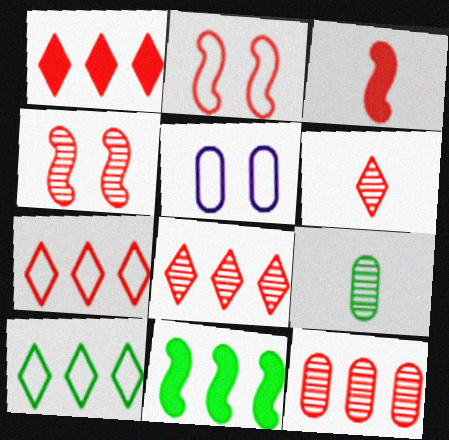[[1, 7, 8], 
[4, 6, 12], 
[5, 6, 11]]